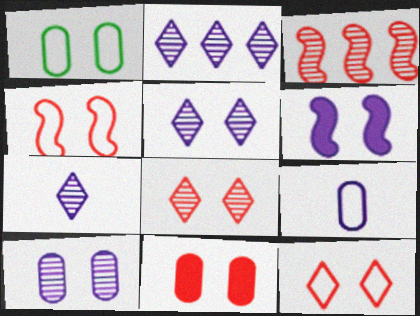[[1, 6, 8], 
[1, 10, 11], 
[2, 5, 7], 
[2, 6, 9], 
[4, 8, 11]]